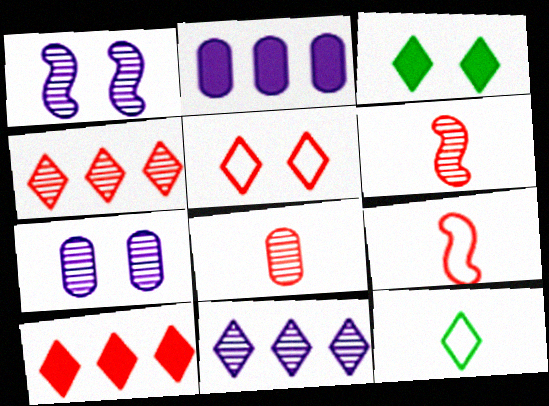[]